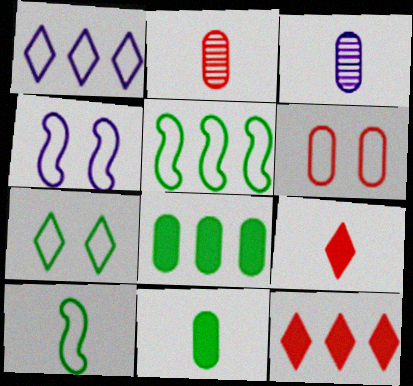[[1, 6, 10], 
[3, 6, 8], 
[3, 9, 10], 
[4, 6, 7]]